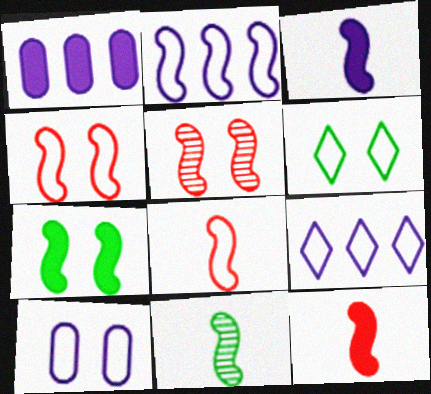[[3, 8, 11], 
[4, 6, 10]]